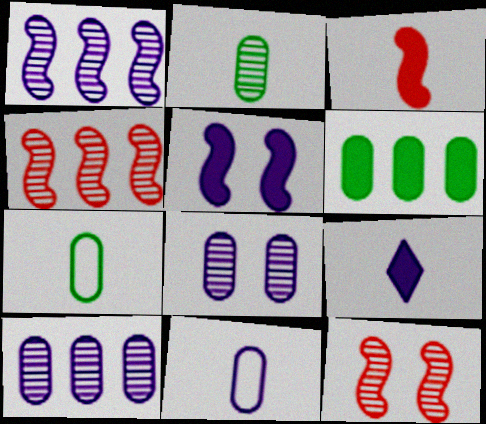[]